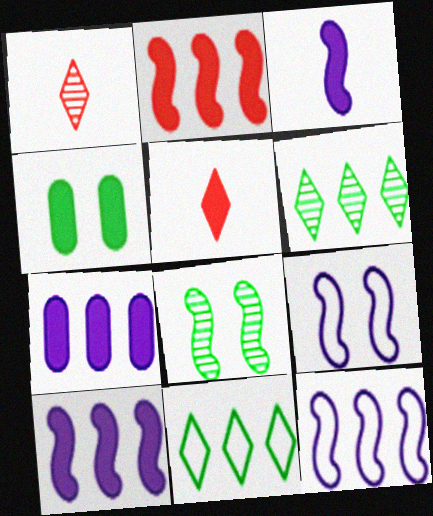[[1, 4, 12], 
[4, 5, 10]]